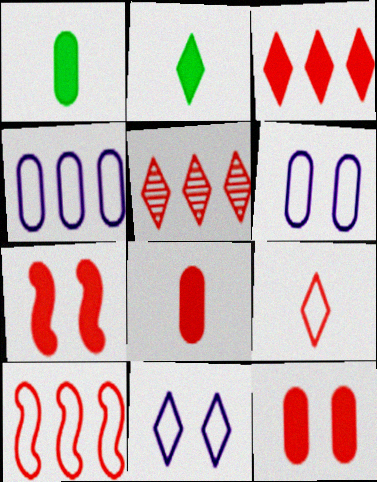[[2, 5, 11], 
[3, 7, 8]]